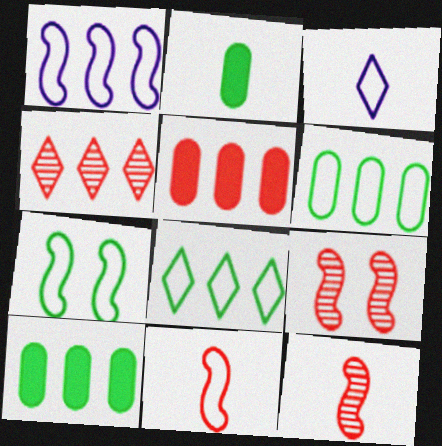[[1, 4, 10], 
[1, 7, 11], 
[2, 3, 12], 
[3, 9, 10]]